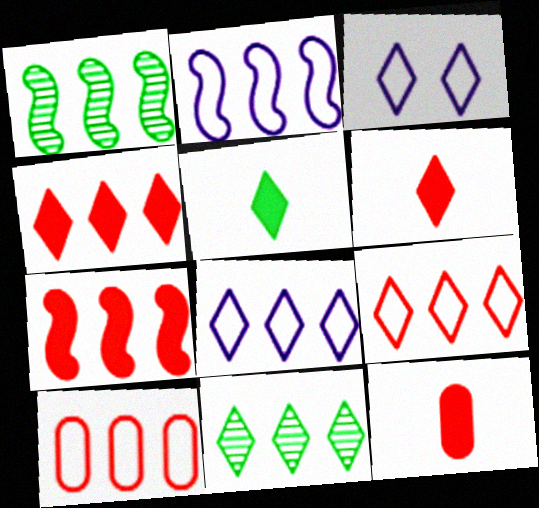[[1, 2, 7], 
[1, 3, 12], 
[3, 6, 11], 
[4, 8, 11]]